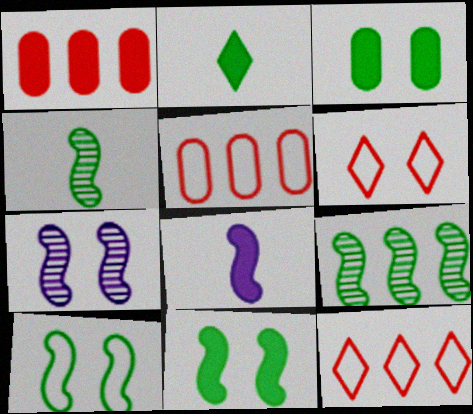[[2, 5, 7], 
[3, 6, 7]]